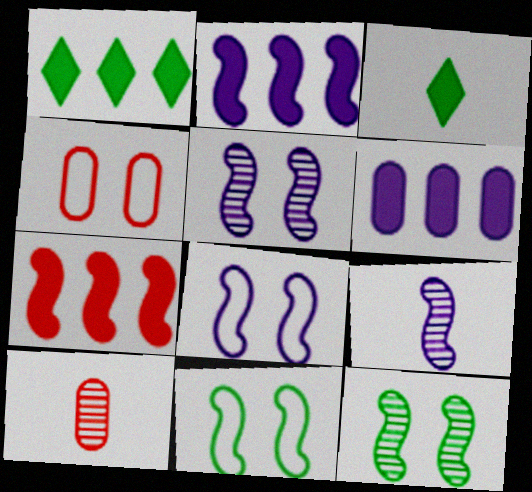[[1, 4, 9], 
[1, 6, 7], 
[1, 8, 10], 
[2, 8, 9], 
[7, 9, 11]]